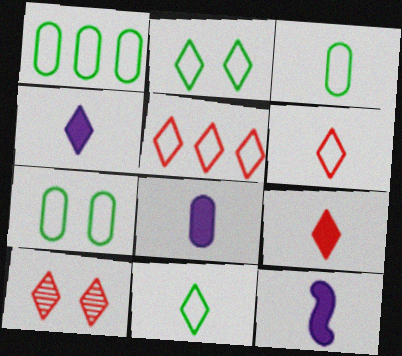[[1, 3, 7], 
[1, 10, 12], 
[4, 8, 12], 
[5, 9, 10]]